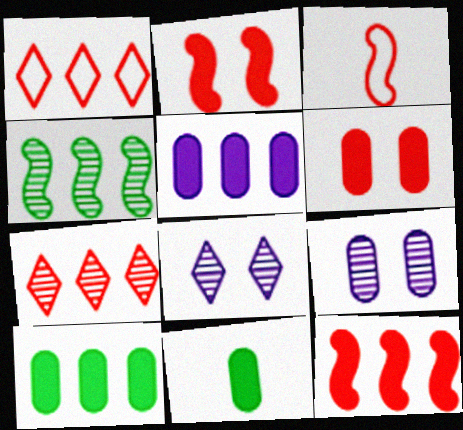[[1, 4, 5], 
[3, 6, 7], 
[3, 8, 10], 
[5, 6, 11]]